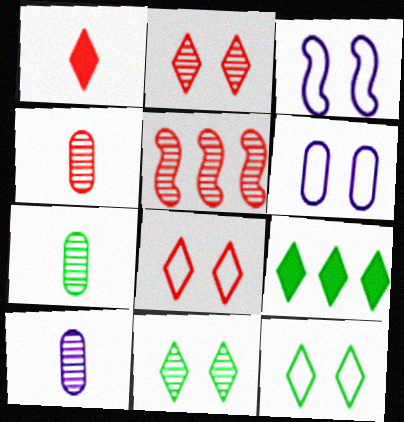[[2, 4, 5], 
[3, 4, 9], 
[4, 7, 10], 
[5, 10, 11]]